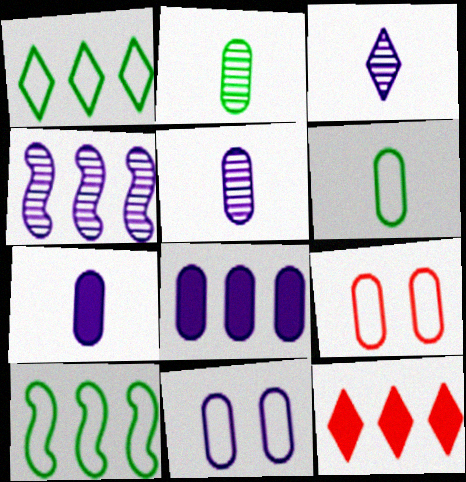[[2, 8, 9], 
[5, 8, 11]]